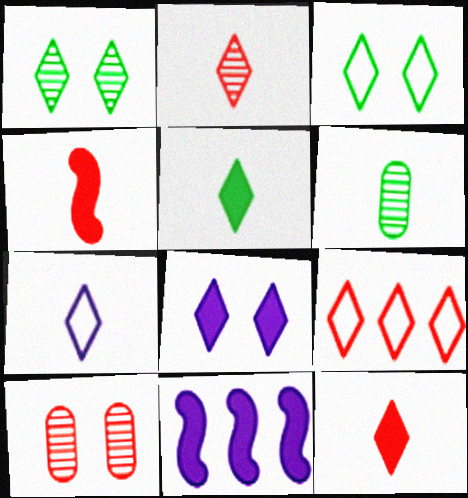[[2, 5, 7], 
[3, 7, 9], 
[4, 6, 7], 
[4, 9, 10]]